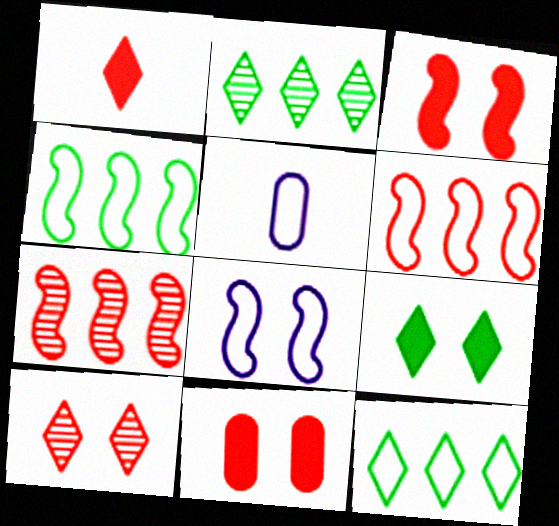[[2, 3, 5], 
[5, 7, 9]]